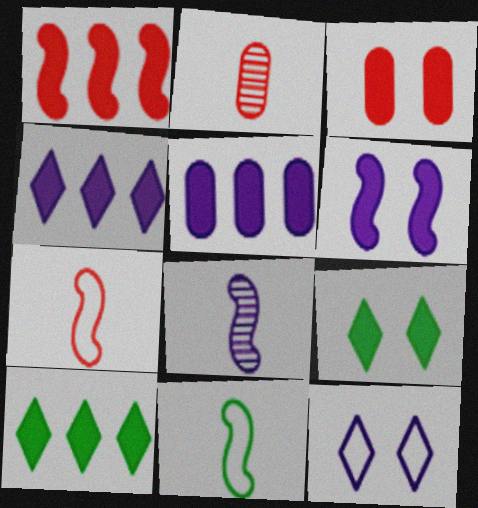[[1, 5, 10], 
[3, 6, 9], 
[5, 8, 12]]